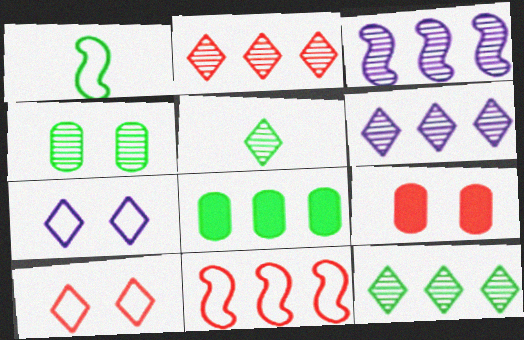[[1, 6, 9], 
[2, 6, 12], 
[6, 8, 11]]